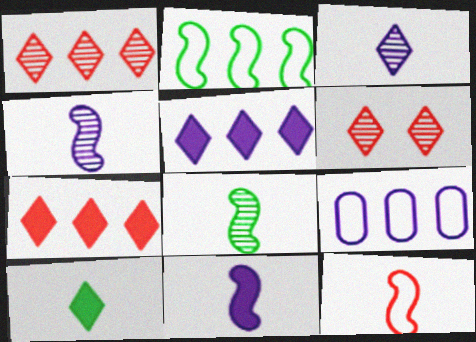[[8, 11, 12]]